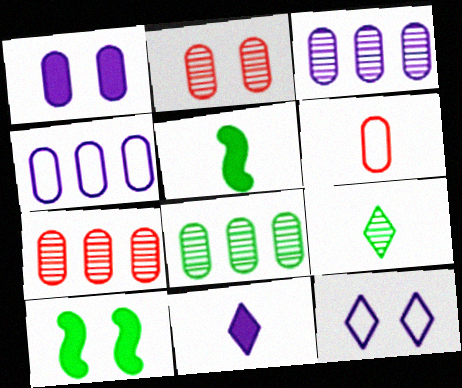[[1, 6, 8], 
[2, 10, 12], 
[3, 7, 8], 
[5, 7, 12]]